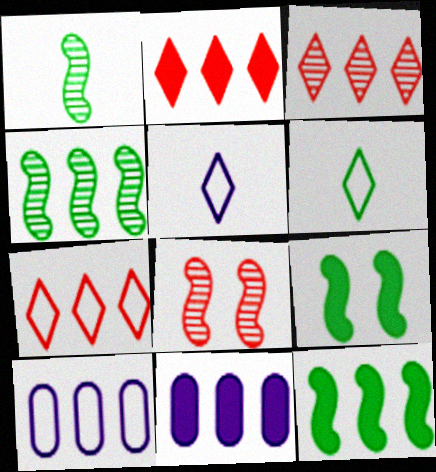[[2, 3, 7], 
[2, 4, 10], 
[2, 11, 12], 
[3, 10, 12], 
[4, 7, 11], 
[6, 8, 11]]